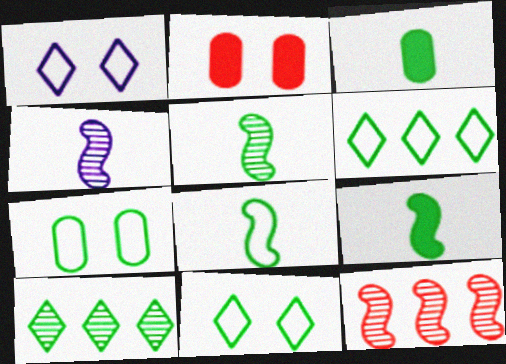[[1, 3, 12], 
[2, 4, 6], 
[5, 8, 9], 
[6, 7, 8], 
[7, 9, 10]]